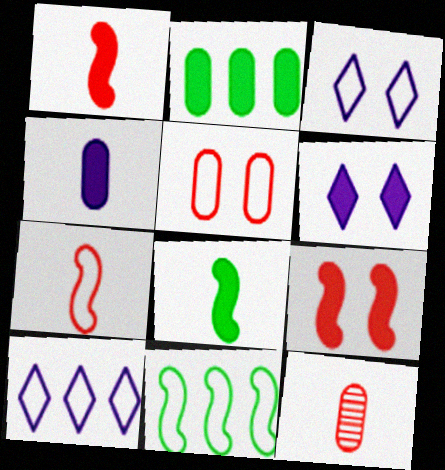[[1, 2, 6], 
[6, 11, 12]]